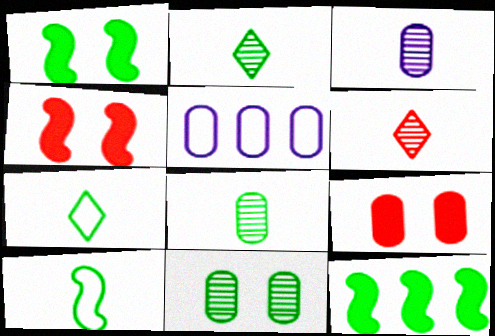[[1, 5, 6], 
[2, 4, 5], 
[5, 8, 9], 
[7, 11, 12]]